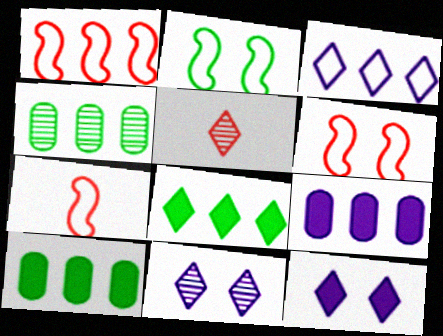[[1, 6, 7], 
[2, 5, 9], 
[4, 7, 12], 
[7, 10, 11]]